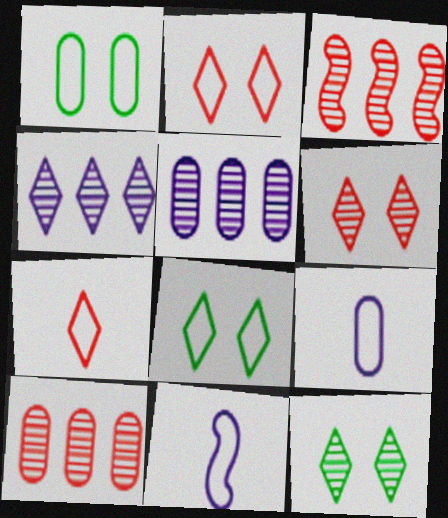[]